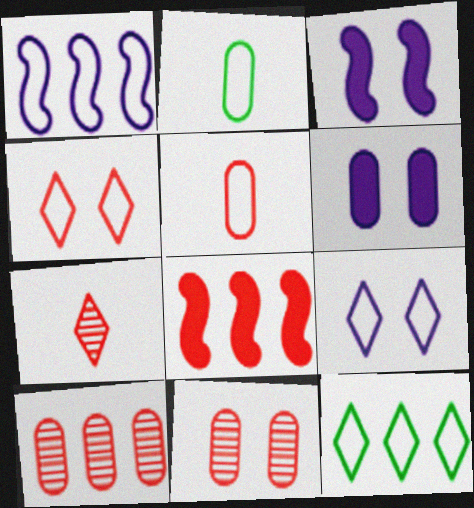[[1, 2, 4], 
[2, 6, 10]]